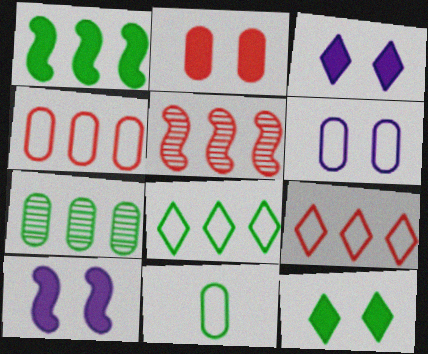[[1, 7, 8], 
[2, 10, 12], 
[3, 5, 11], 
[4, 6, 11]]